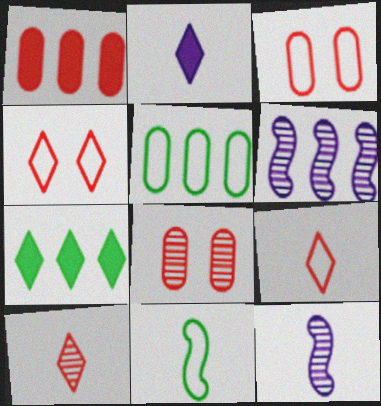[[3, 7, 12]]